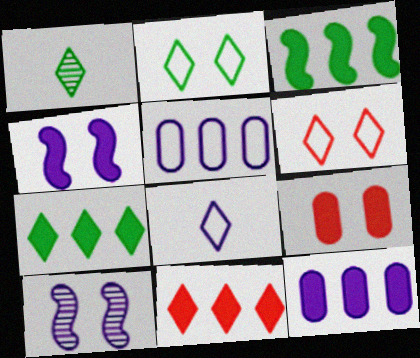[[1, 2, 7], 
[2, 9, 10], 
[3, 11, 12], 
[8, 10, 12]]